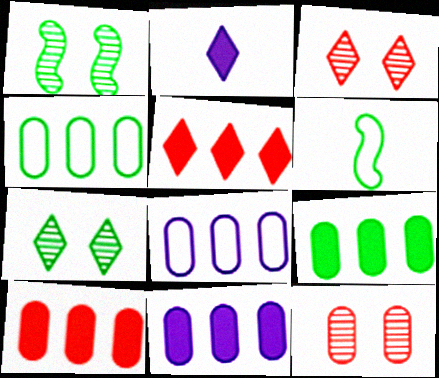[[3, 6, 11], 
[6, 7, 9], 
[9, 10, 11]]